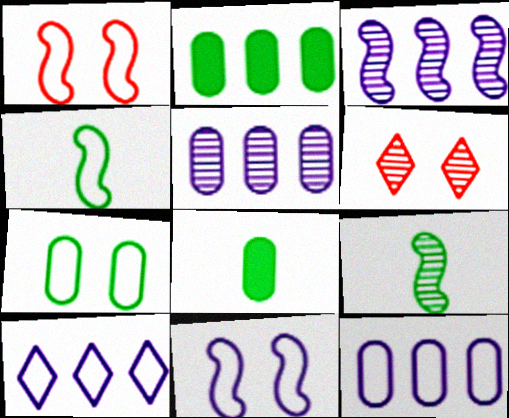[[5, 6, 9]]